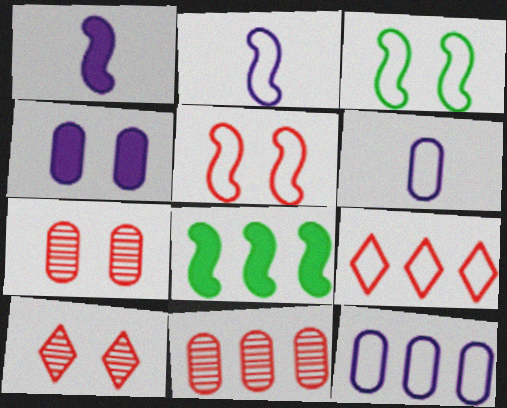[[3, 4, 10], 
[3, 6, 9], 
[6, 8, 10]]